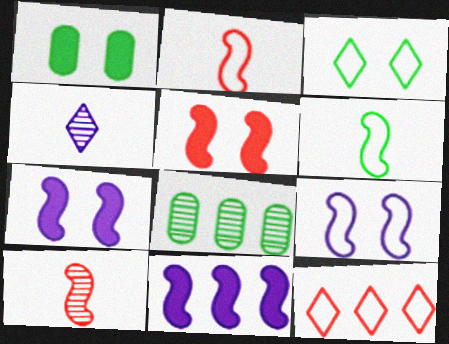[[8, 11, 12]]